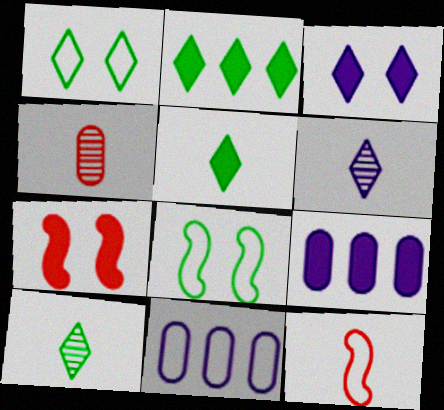[[1, 2, 10], 
[1, 11, 12], 
[5, 7, 9], 
[7, 10, 11]]